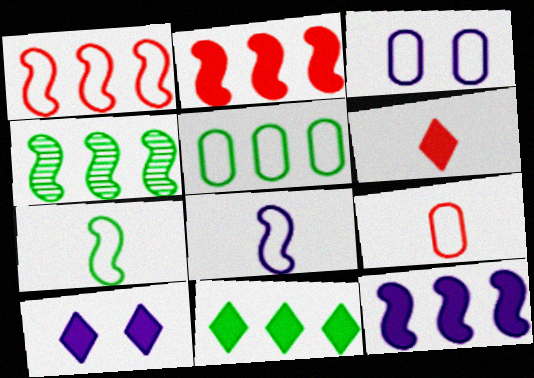[[1, 4, 12], 
[3, 4, 6], 
[3, 5, 9], 
[4, 5, 11], 
[4, 9, 10], 
[6, 10, 11]]